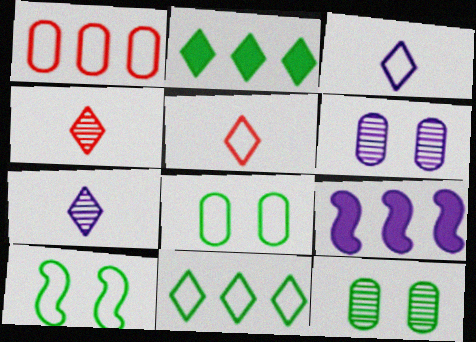[[1, 3, 10], 
[3, 6, 9], 
[4, 8, 9], 
[5, 9, 12]]